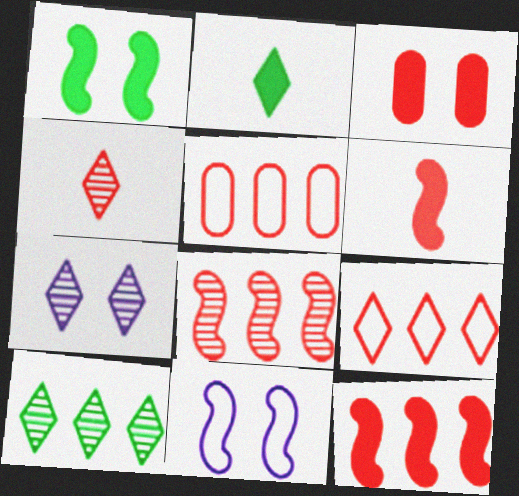[[2, 7, 9], 
[4, 7, 10]]